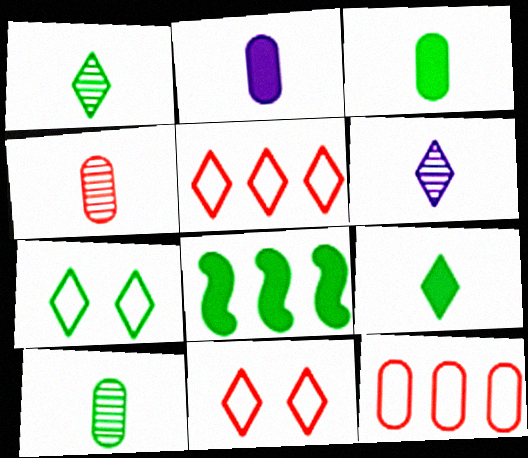[[7, 8, 10]]